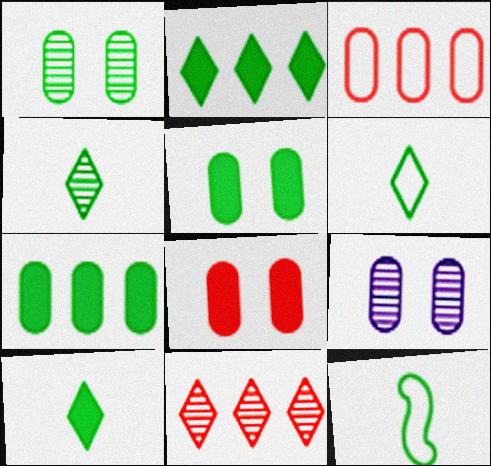[[1, 2, 12], 
[4, 6, 10]]